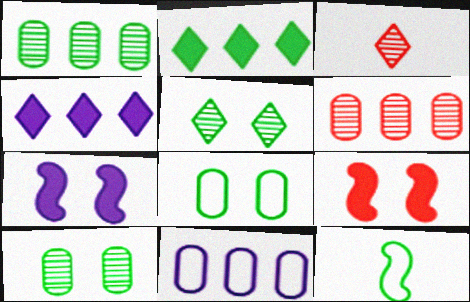[[2, 10, 12]]